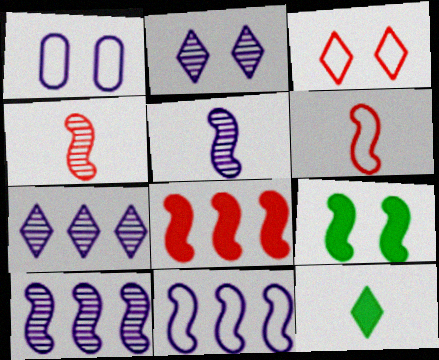[[3, 7, 12], 
[4, 9, 11], 
[6, 9, 10]]